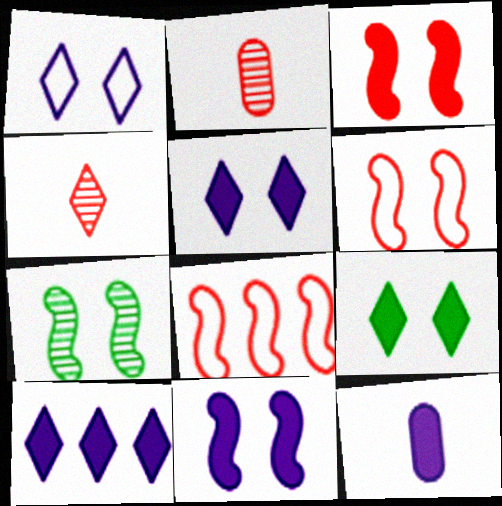[[6, 7, 11], 
[10, 11, 12]]